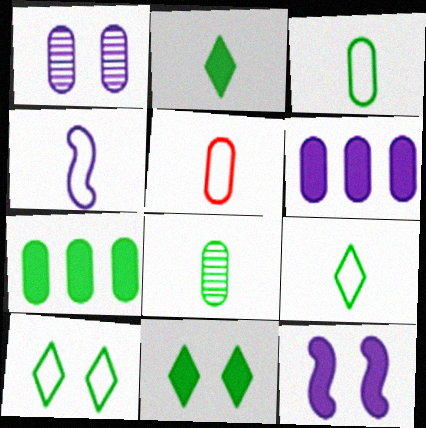[[1, 5, 7], 
[4, 5, 9]]